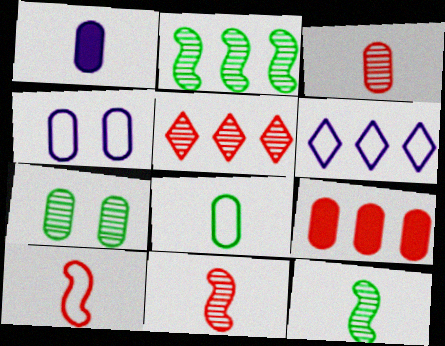[[1, 3, 8], 
[2, 6, 9]]